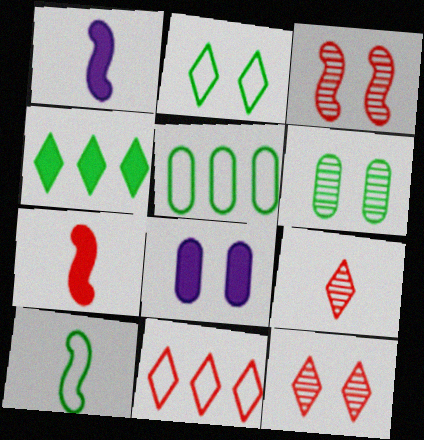[[1, 5, 12], 
[1, 6, 11], 
[2, 3, 8], 
[2, 5, 10], 
[4, 6, 10], 
[4, 7, 8]]